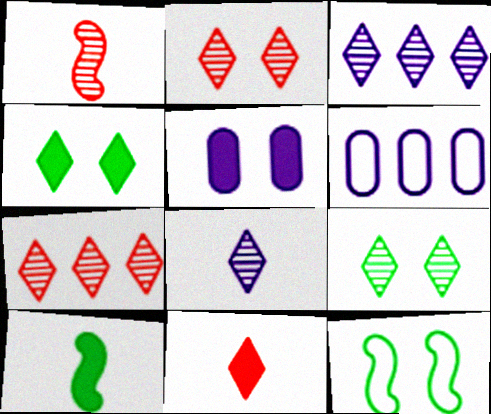[[1, 4, 6], 
[2, 5, 12], 
[2, 6, 10], 
[7, 8, 9]]